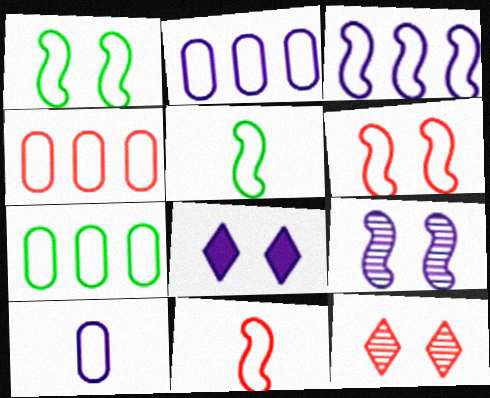[[1, 3, 11], 
[2, 4, 7], 
[3, 5, 6]]